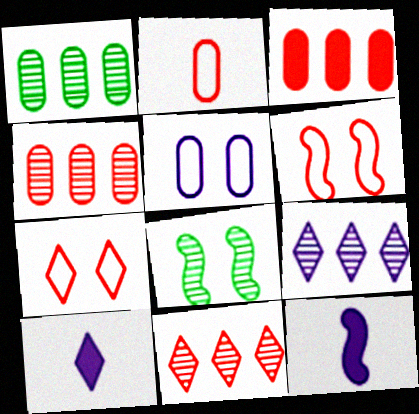[[1, 6, 10], 
[1, 7, 12], 
[5, 9, 12]]